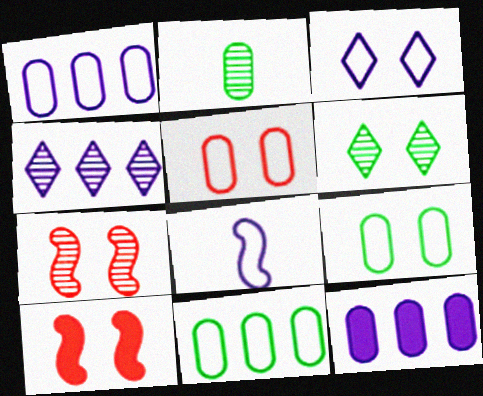[[1, 3, 8], 
[2, 4, 7], 
[2, 5, 12]]